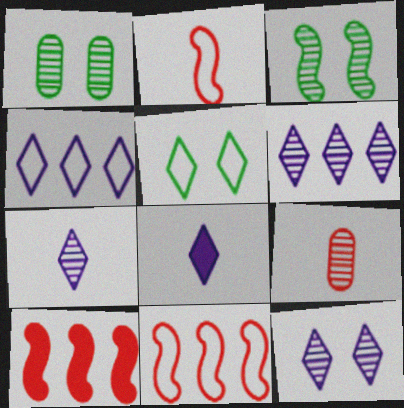[[1, 8, 11], 
[3, 6, 9], 
[4, 8, 12], 
[6, 7, 12]]